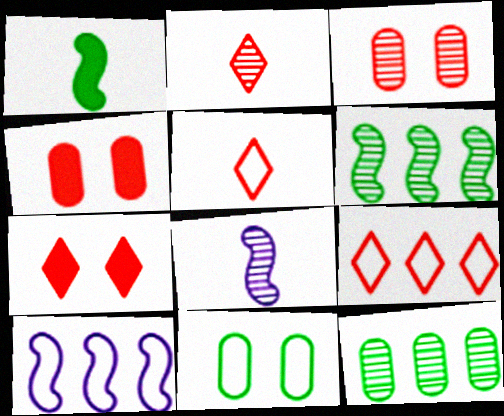[[2, 7, 9], 
[5, 10, 11]]